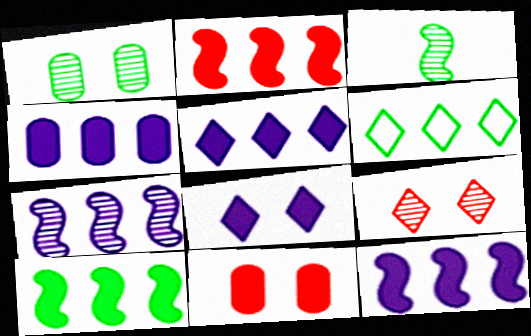[[2, 10, 12], 
[4, 5, 12]]